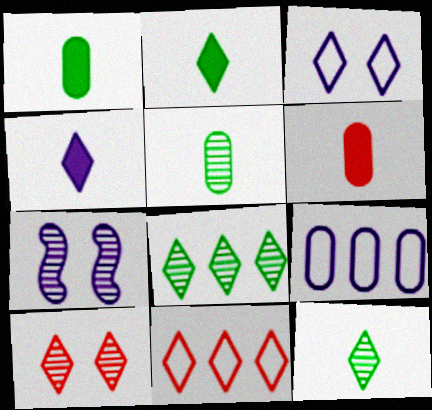[[1, 7, 11], 
[4, 7, 9]]